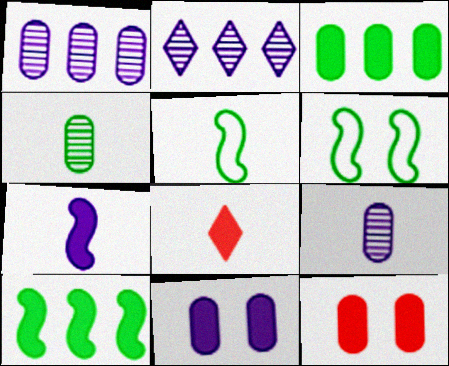[[1, 6, 8], 
[2, 5, 12], 
[5, 8, 9], 
[8, 10, 11]]